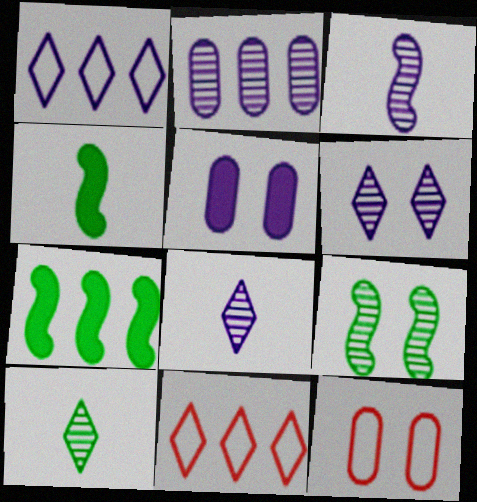[[1, 3, 5], 
[2, 3, 6], 
[2, 7, 11], 
[7, 8, 12]]